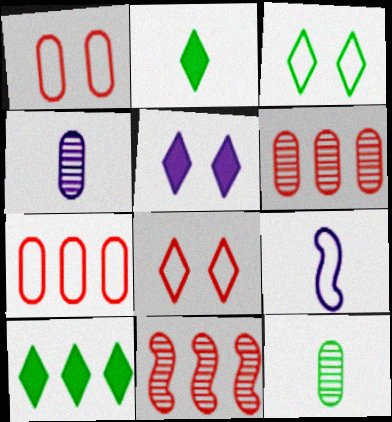[[3, 7, 9]]